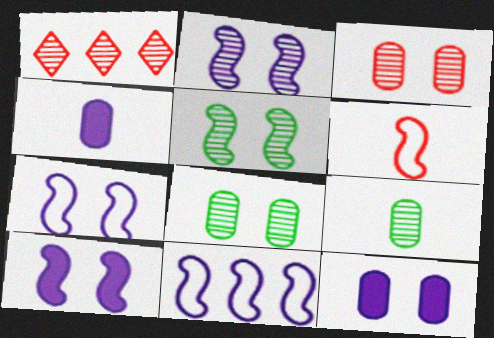[[1, 2, 9], 
[2, 7, 10]]